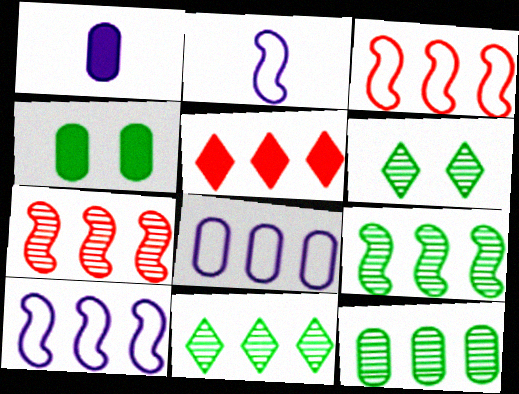[[1, 3, 6], 
[5, 8, 9], 
[5, 10, 12], 
[9, 11, 12]]